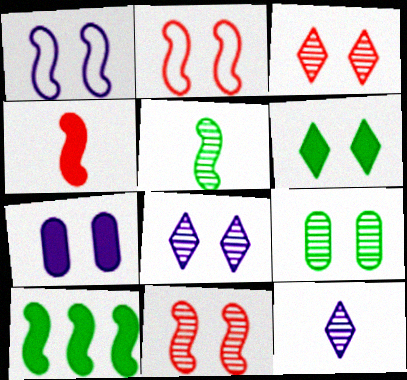[[1, 7, 8], 
[8, 9, 11]]